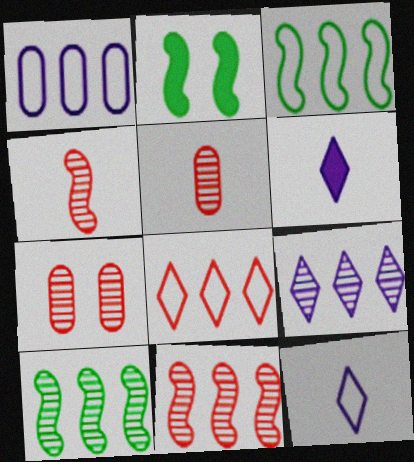[[1, 3, 8], 
[3, 6, 7]]